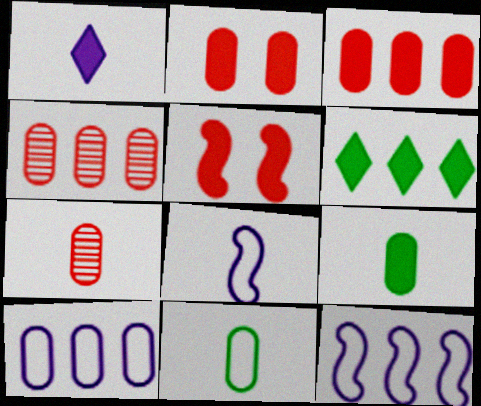[[4, 6, 12]]